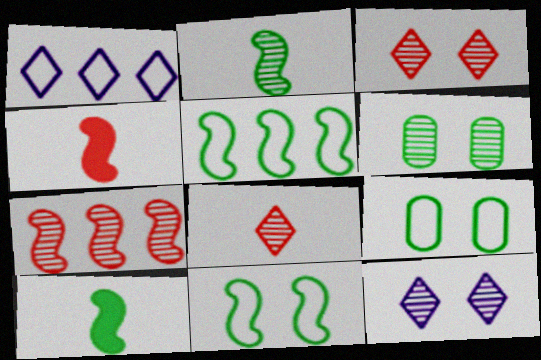[[1, 4, 6]]